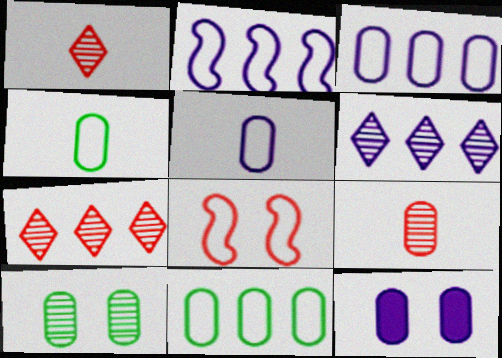[[9, 11, 12]]